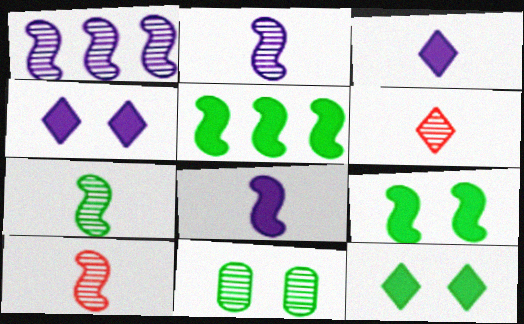[[1, 6, 11], 
[2, 7, 10]]